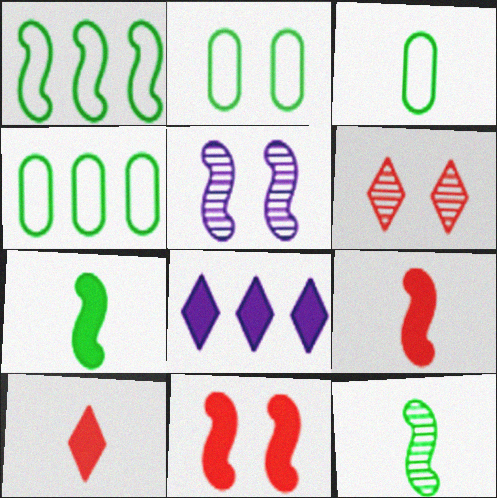[[1, 5, 9], 
[2, 3, 4], 
[4, 5, 10]]